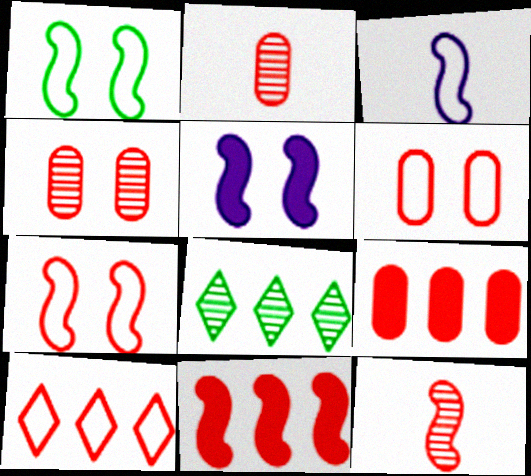[[2, 6, 9], 
[7, 11, 12]]